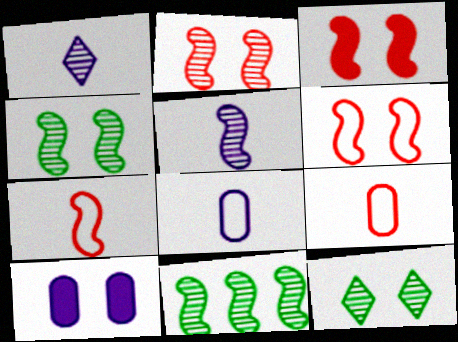[[2, 3, 6], 
[2, 5, 11], 
[6, 10, 12]]